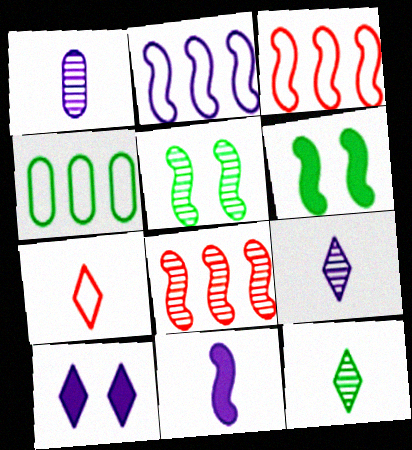[[1, 2, 10], 
[3, 5, 11], 
[4, 6, 12]]